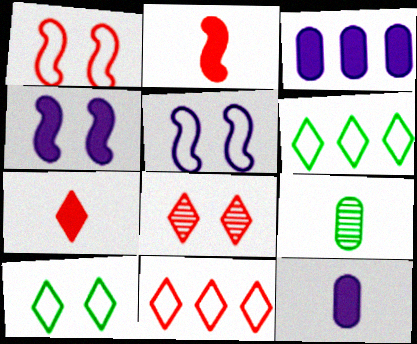[[4, 9, 11], 
[7, 8, 11]]